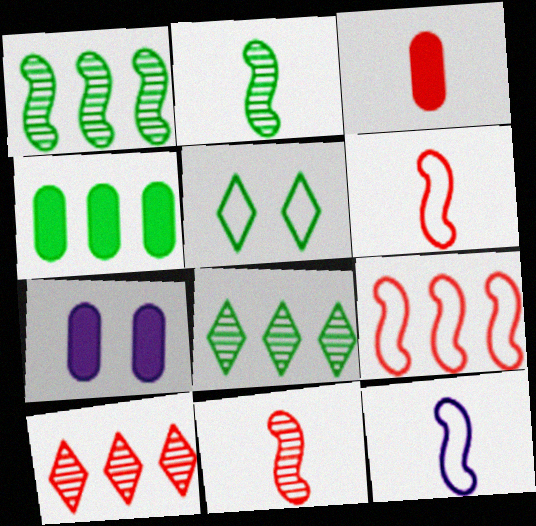[[2, 4, 5], 
[3, 4, 7], 
[6, 7, 8]]